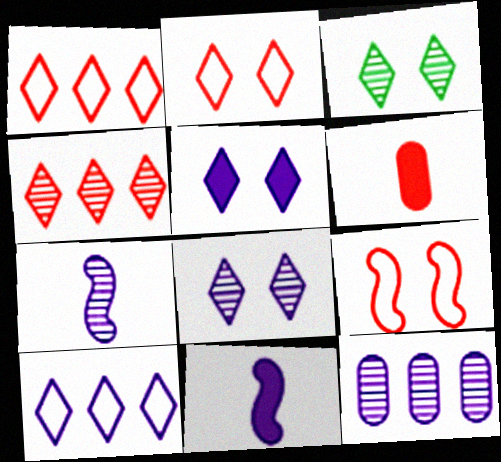[[2, 3, 5], 
[4, 6, 9], 
[7, 8, 12]]